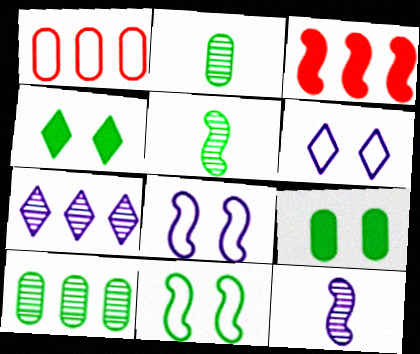[[1, 4, 12], 
[2, 3, 6], 
[3, 5, 8], 
[3, 11, 12]]